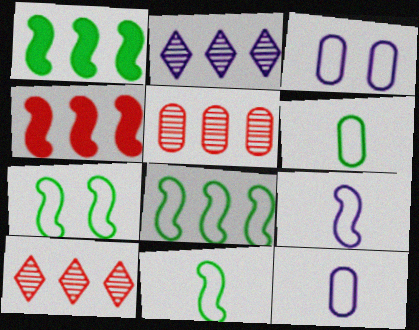[[7, 8, 11]]